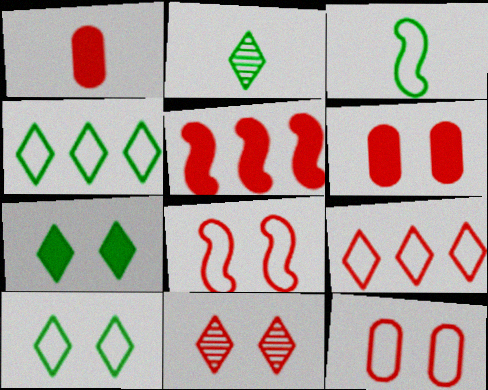[[2, 4, 7], 
[6, 8, 11]]